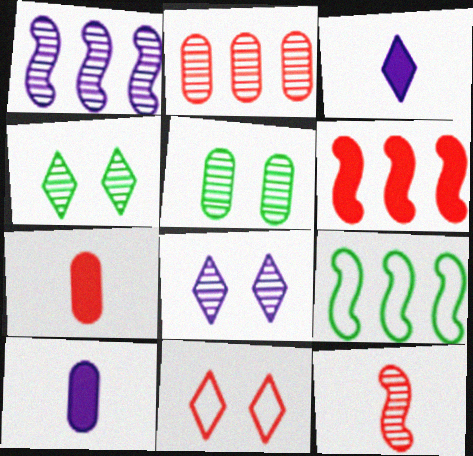[[1, 6, 9], 
[7, 8, 9]]